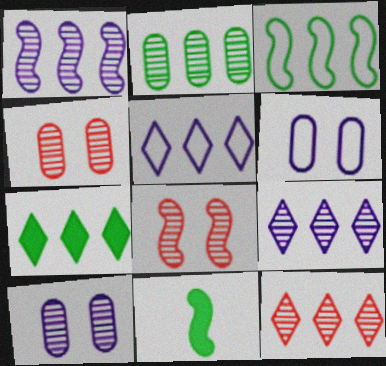[[1, 2, 12], 
[2, 3, 7], 
[4, 5, 11], 
[5, 7, 12], 
[6, 11, 12]]